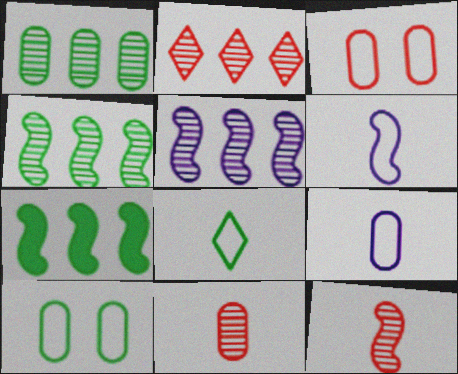[[1, 2, 5]]